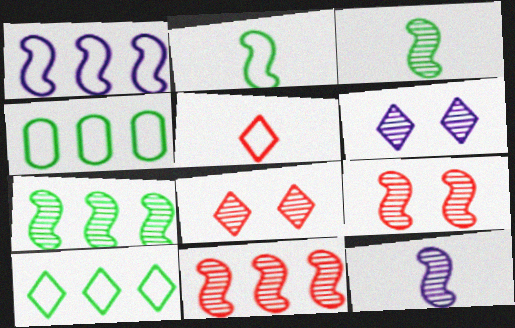[[7, 9, 12]]